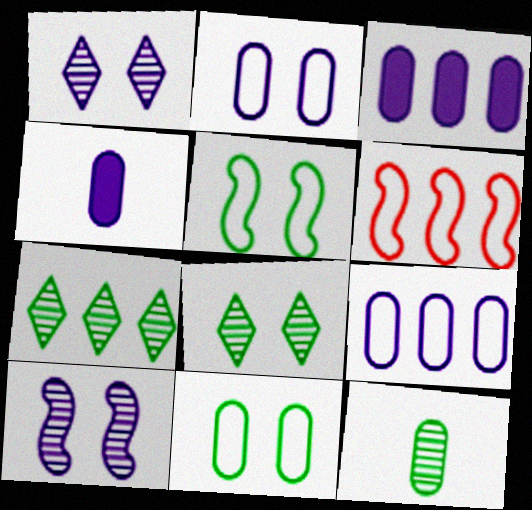[[3, 6, 7], 
[4, 6, 8]]